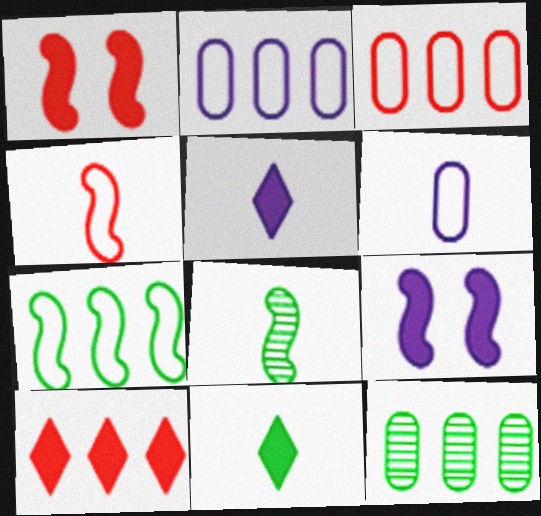[]